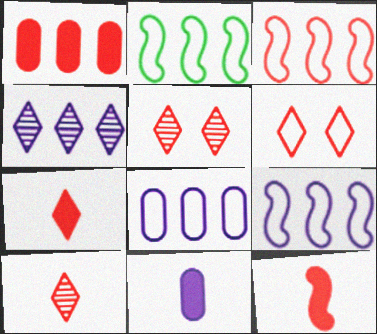[[1, 2, 4], 
[2, 3, 9], 
[2, 5, 11]]